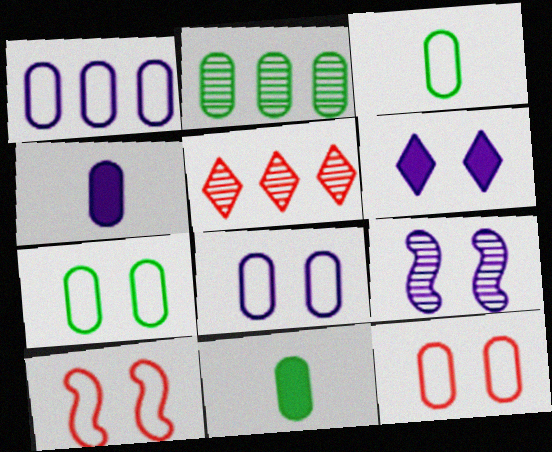[[1, 3, 12], 
[2, 4, 12], 
[2, 7, 11], 
[6, 8, 9], 
[7, 8, 12]]